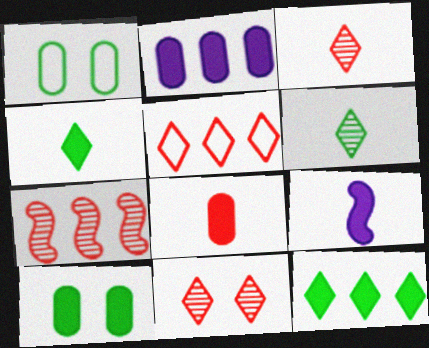[[2, 8, 10], 
[4, 8, 9]]